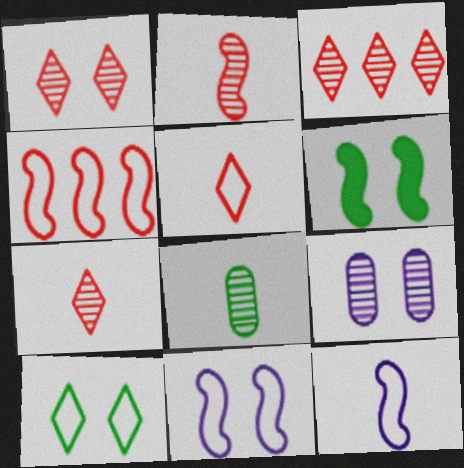[[1, 3, 7]]